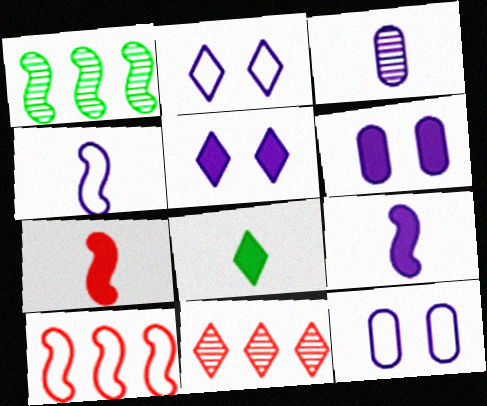[[2, 8, 11]]